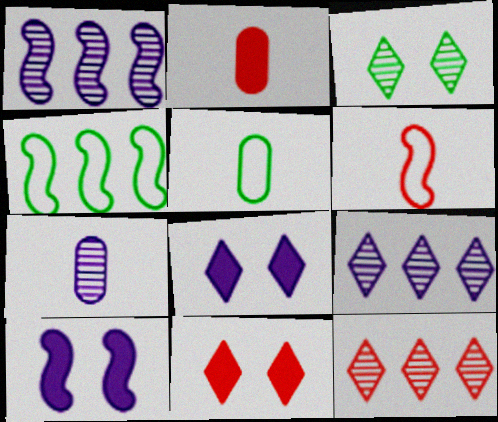[[1, 5, 11], 
[2, 5, 7], 
[4, 7, 11], 
[5, 10, 12]]